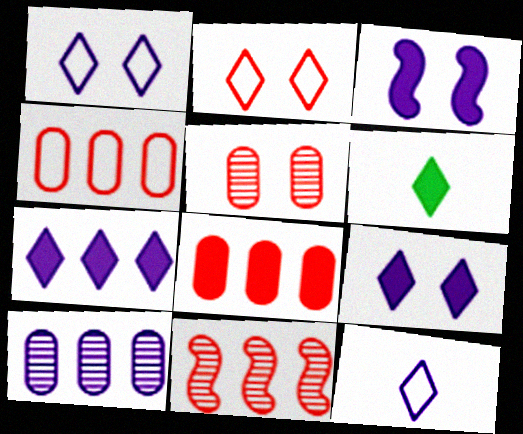[[3, 6, 8], 
[3, 10, 12]]